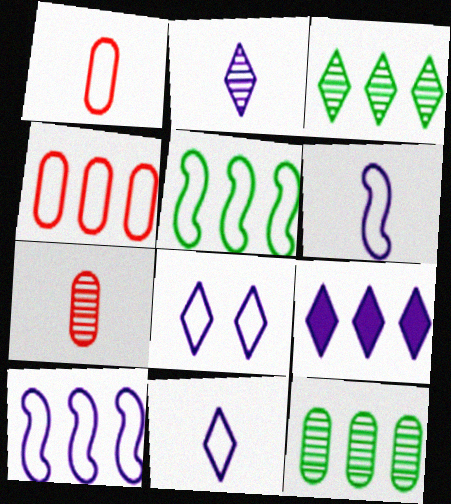[[1, 5, 8], 
[2, 8, 9]]